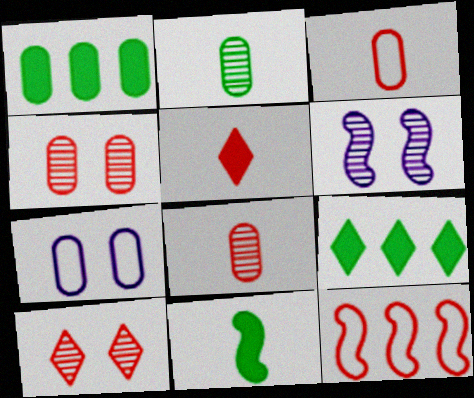[[1, 7, 8], 
[3, 6, 9], 
[4, 5, 12], 
[6, 11, 12]]